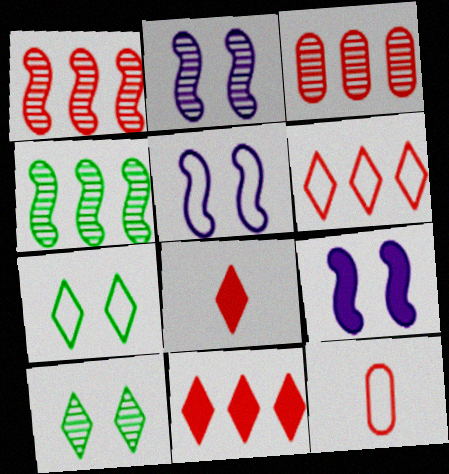[[2, 5, 9]]